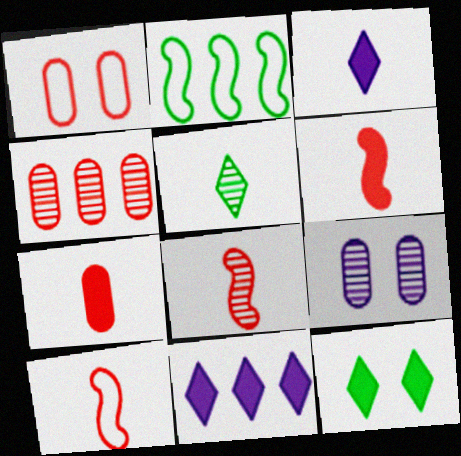[[1, 4, 7], 
[2, 4, 11], 
[6, 8, 10]]